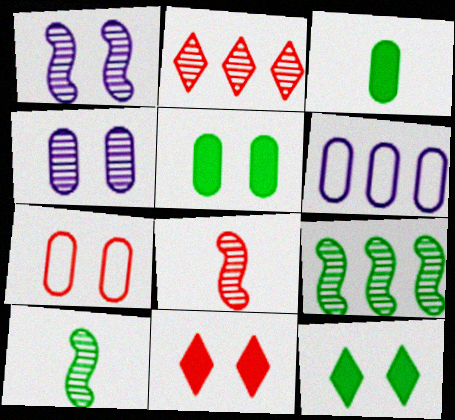[[1, 7, 12], 
[1, 8, 9], 
[2, 4, 10], 
[4, 5, 7], 
[6, 8, 12], 
[6, 10, 11]]